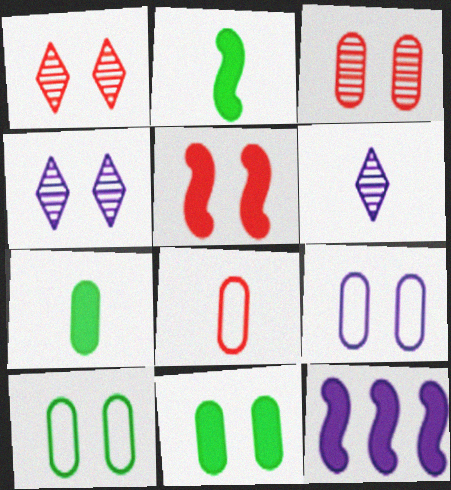[[2, 5, 12], 
[2, 6, 8], 
[3, 9, 11], 
[4, 5, 10], 
[6, 9, 12]]